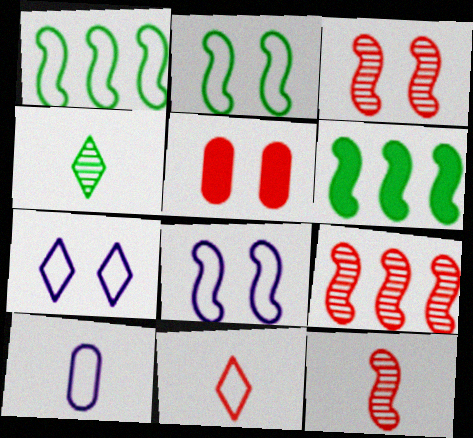[[3, 9, 12], 
[5, 9, 11], 
[6, 8, 12]]